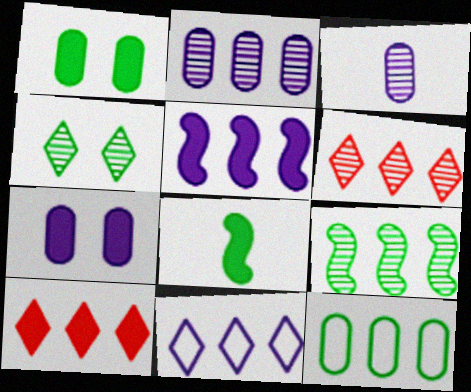[[2, 5, 11], 
[2, 6, 9], 
[4, 8, 12], 
[5, 6, 12], 
[7, 8, 10]]